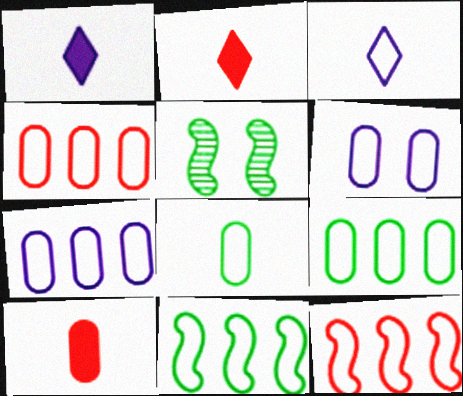[[1, 4, 5], 
[2, 5, 7], 
[4, 6, 8], 
[4, 7, 9]]